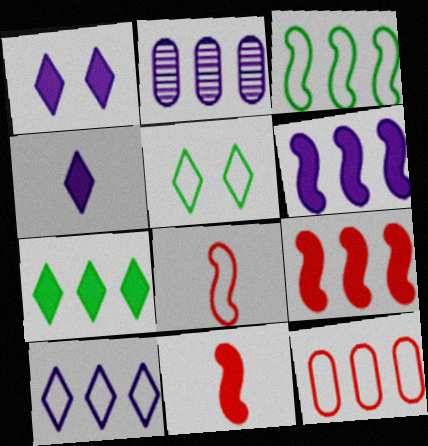[[2, 5, 11], 
[2, 6, 10], 
[3, 10, 12]]